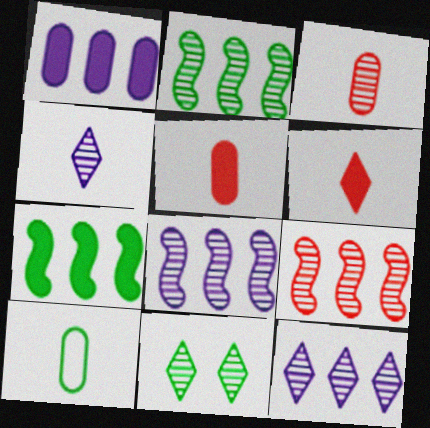[[2, 8, 9], 
[3, 8, 11], 
[7, 10, 11]]